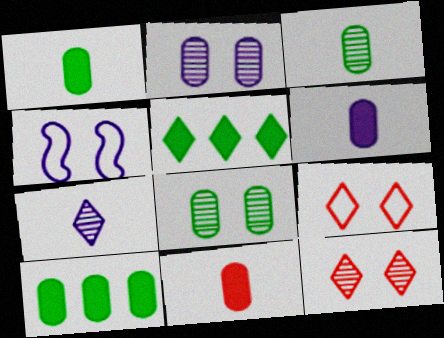[[1, 6, 11], 
[5, 7, 9]]